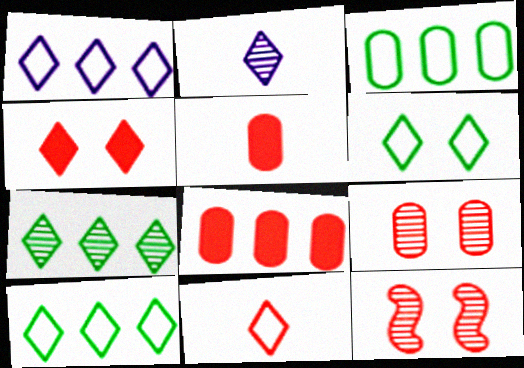[[1, 6, 11], 
[2, 4, 10], 
[8, 11, 12]]